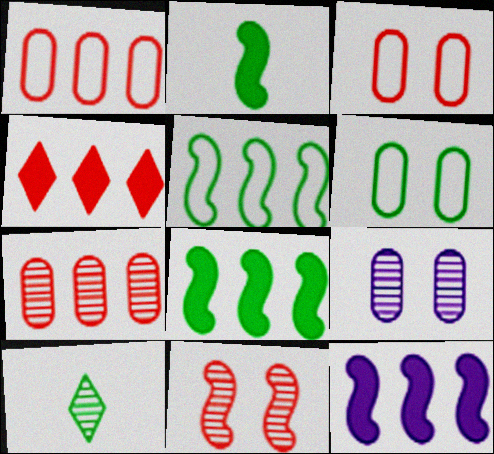[[3, 10, 12], 
[6, 8, 10]]